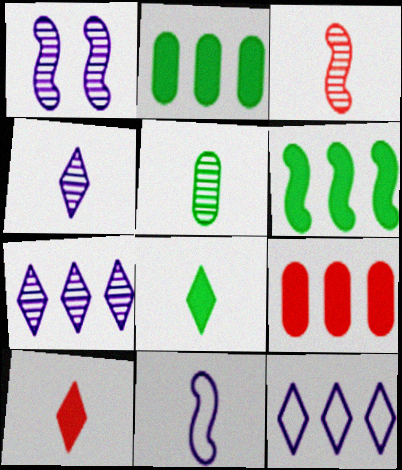[[3, 4, 5], 
[5, 10, 11]]